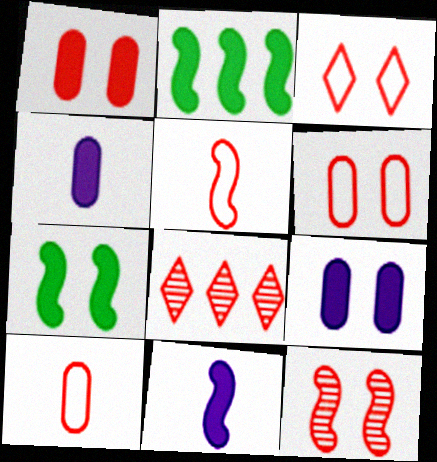[[1, 3, 12], 
[1, 5, 8]]